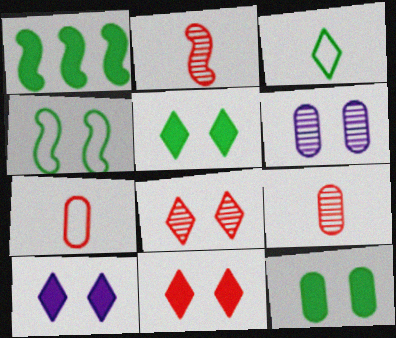[[4, 6, 11], 
[5, 10, 11]]